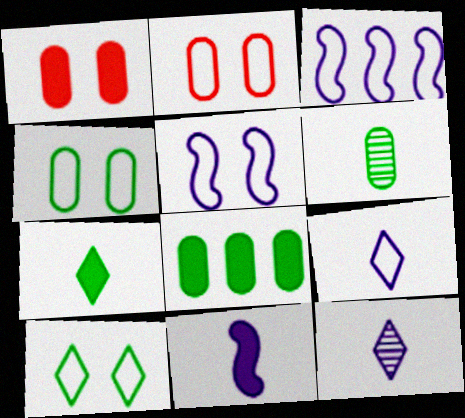[[2, 5, 10], 
[4, 6, 8]]